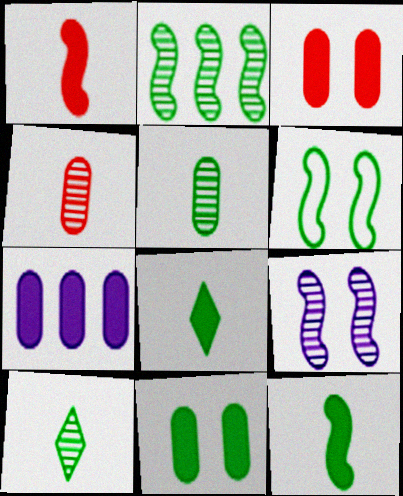[[2, 6, 12]]